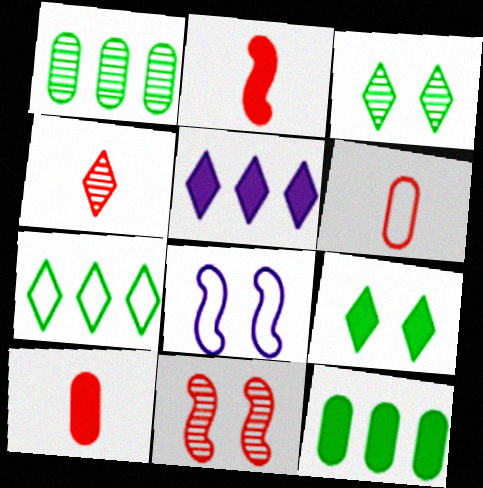[[2, 4, 6], 
[4, 8, 12], 
[6, 7, 8]]